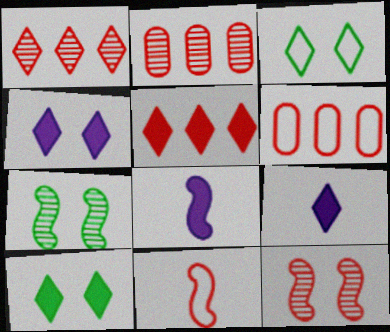[[1, 3, 9], 
[2, 3, 8], 
[5, 9, 10], 
[6, 7, 9]]